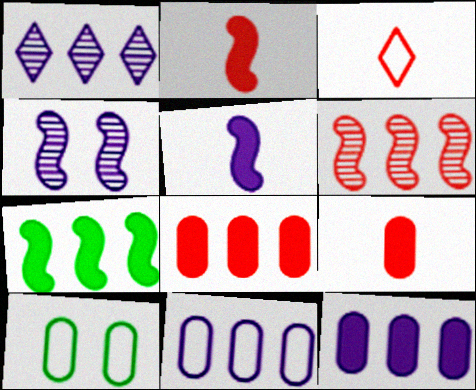[[1, 2, 10]]